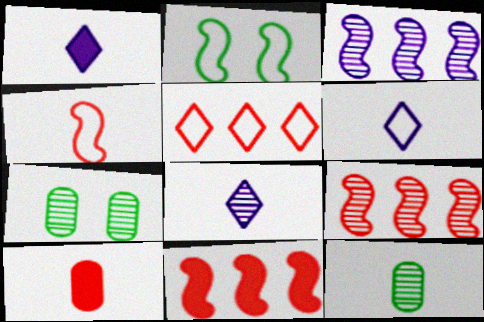[[1, 4, 12], 
[1, 6, 8], 
[6, 7, 11], 
[7, 8, 9]]